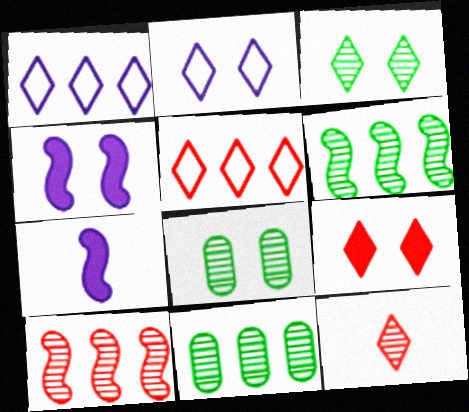[[2, 3, 9], 
[5, 7, 8], 
[5, 9, 12]]